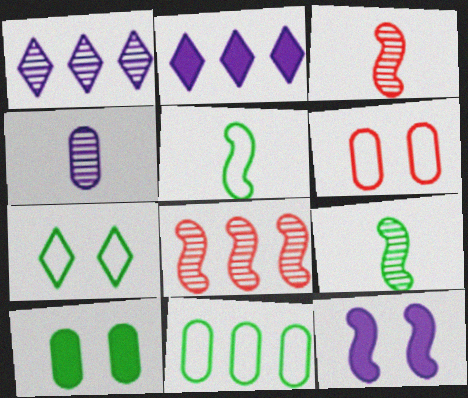[[2, 6, 9], 
[2, 8, 11], 
[5, 7, 11], 
[5, 8, 12]]